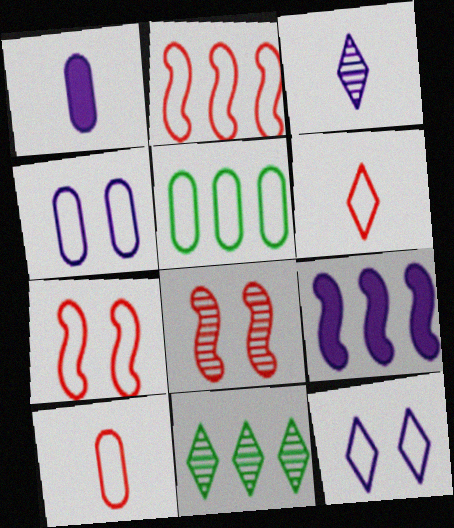[[1, 7, 11], 
[3, 4, 9], 
[4, 5, 10]]